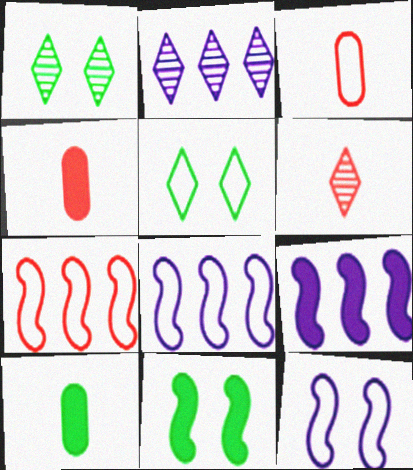[[1, 2, 6], 
[1, 3, 9], 
[1, 4, 8], 
[2, 3, 11], 
[3, 5, 8]]